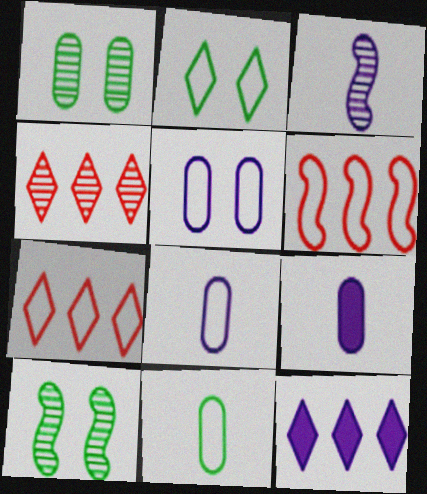[[1, 3, 4], 
[2, 6, 8], 
[3, 5, 12], 
[7, 9, 10]]